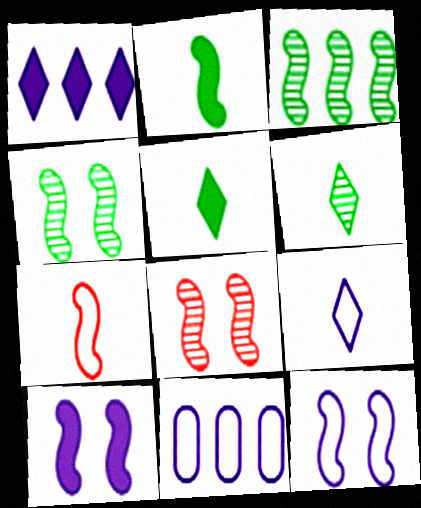[[3, 7, 10], 
[5, 8, 11], 
[9, 11, 12]]